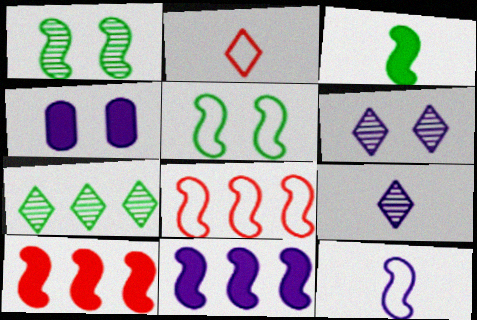[[1, 10, 12], 
[5, 8, 12]]